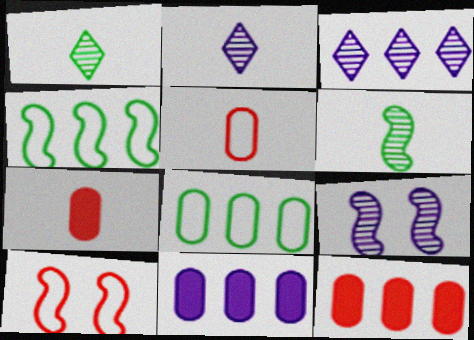[[1, 10, 11], 
[3, 4, 12]]